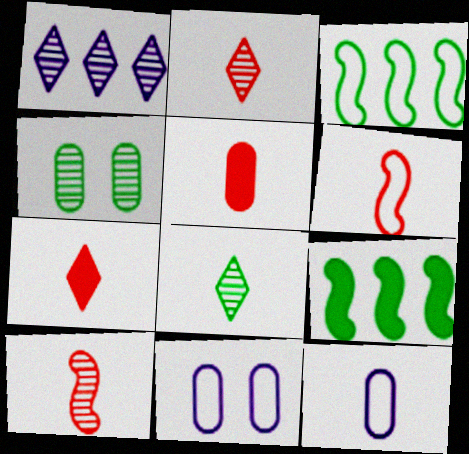[[1, 4, 10], 
[2, 5, 6], 
[2, 9, 11]]